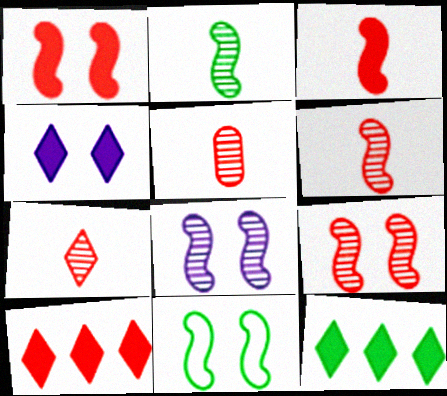[[1, 8, 11], 
[5, 6, 7]]